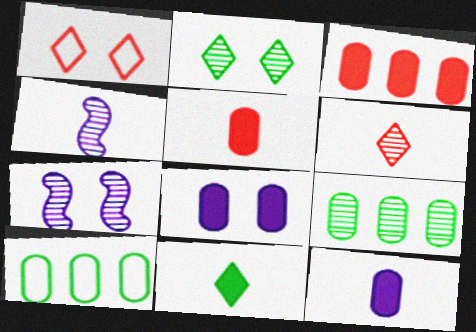[[6, 7, 9]]